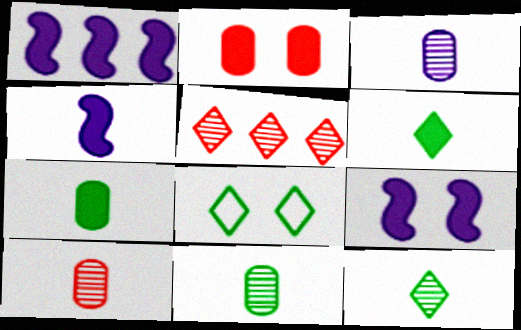[[1, 2, 6], 
[1, 4, 9], 
[1, 8, 10], 
[3, 10, 11]]